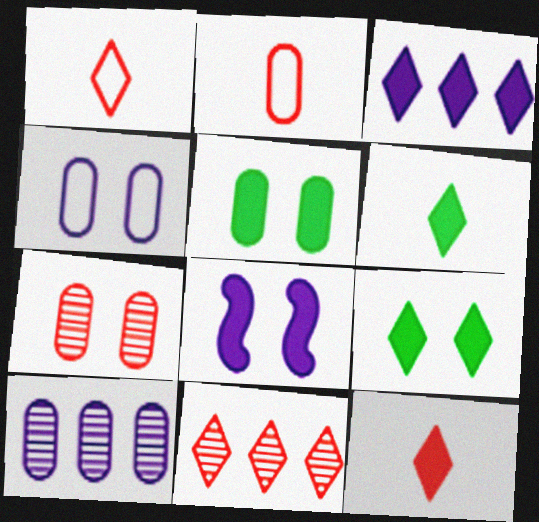[[2, 5, 10], 
[3, 9, 12], 
[4, 5, 7]]